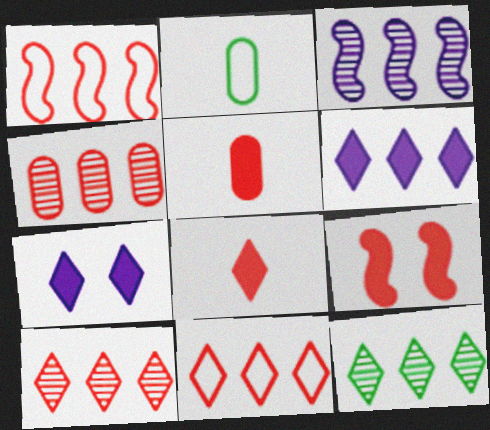[[3, 4, 12], 
[6, 11, 12]]